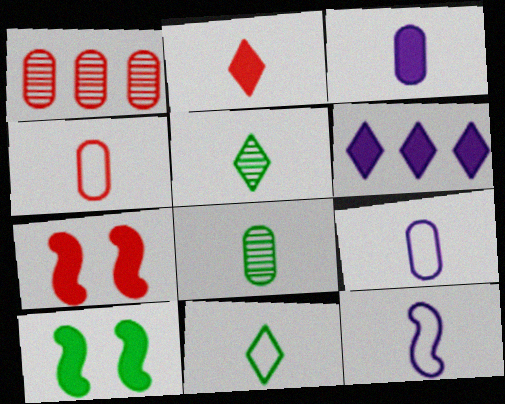[[2, 8, 12], 
[3, 4, 8], 
[4, 11, 12]]